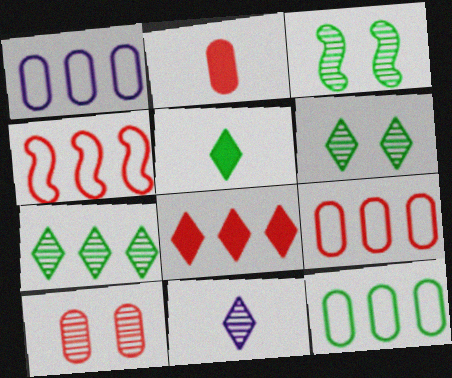[[1, 9, 12], 
[2, 9, 10], 
[3, 5, 12]]